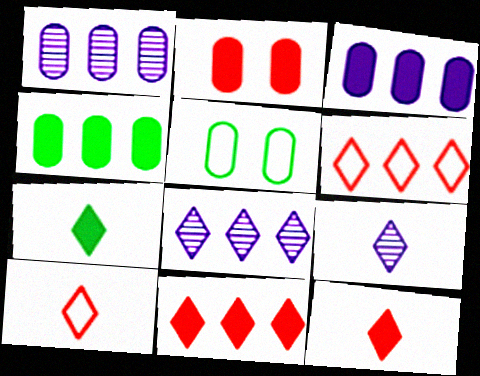[[7, 9, 10]]